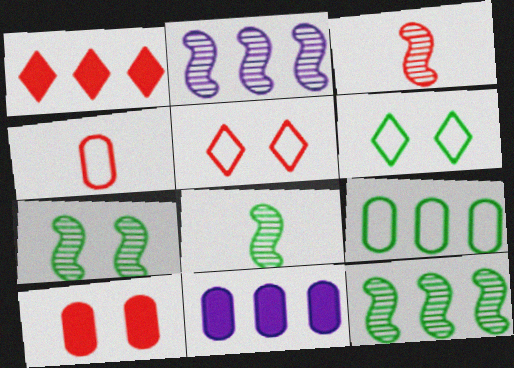[[1, 2, 9], 
[2, 3, 7], 
[3, 6, 11], 
[5, 8, 11], 
[7, 8, 12]]